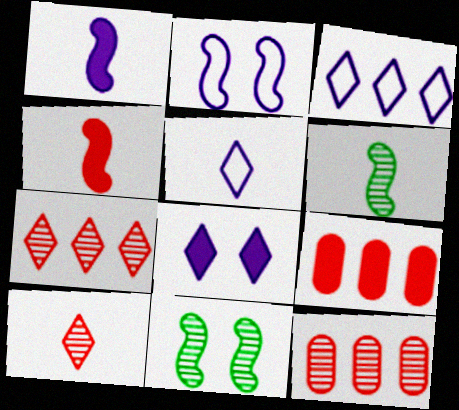[[5, 9, 11]]